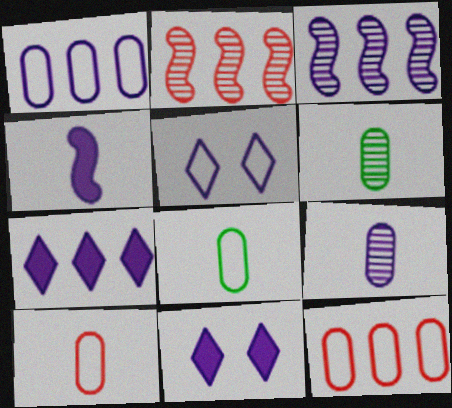[[1, 3, 7], 
[2, 8, 11]]